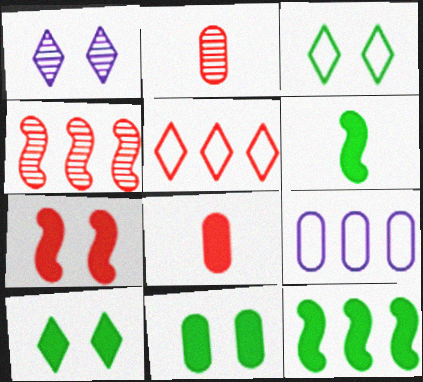[[2, 5, 7], 
[2, 9, 11]]